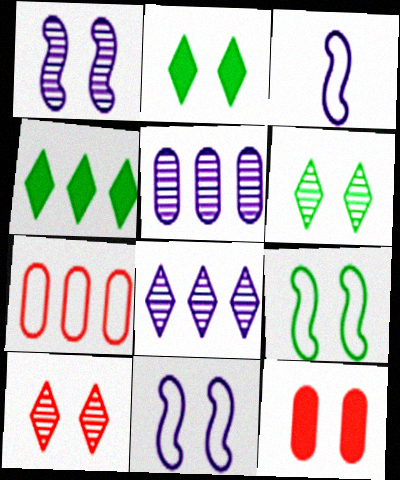[[6, 11, 12]]